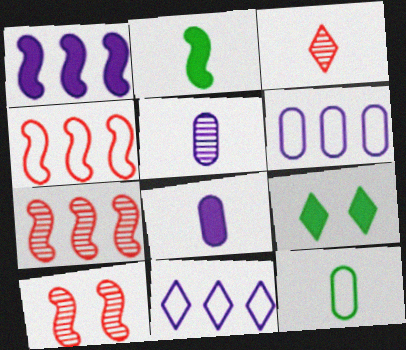[[3, 9, 11], 
[4, 5, 9]]